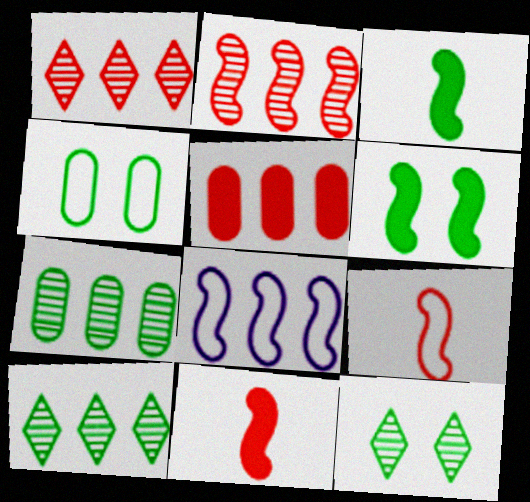[[3, 4, 10], 
[4, 6, 12], 
[5, 8, 10]]